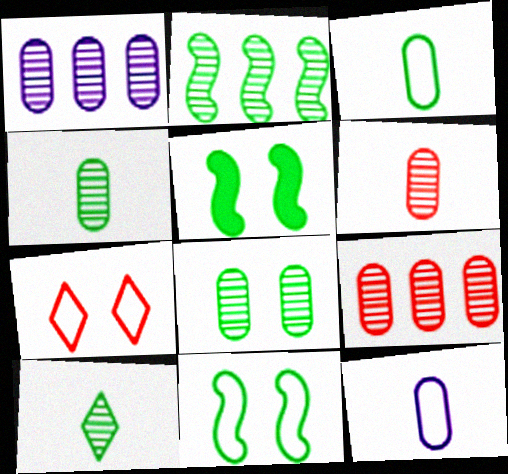[[1, 6, 8], 
[2, 8, 10]]